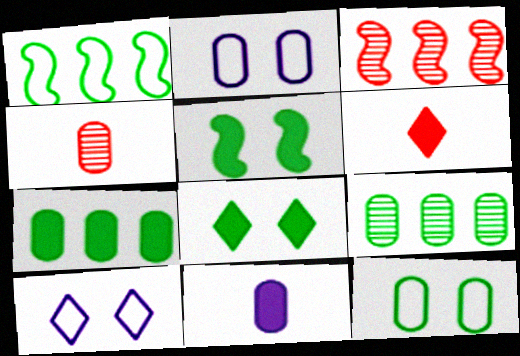[[2, 4, 7]]